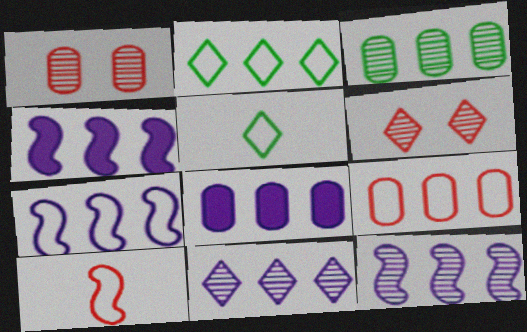[[1, 4, 5], 
[2, 7, 9], 
[3, 8, 9], 
[4, 7, 12], 
[7, 8, 11]]